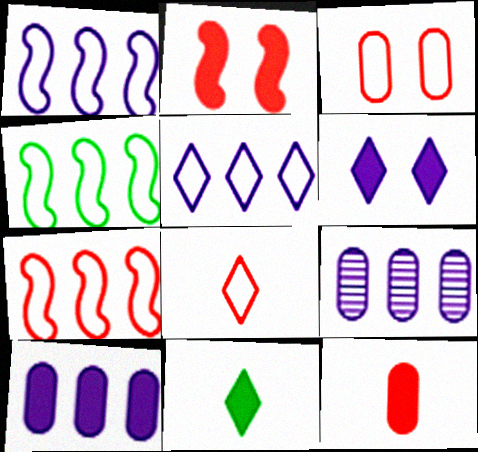[[1, 4, 7], 
[2, 10, 11], 
[3, 7, 8]]